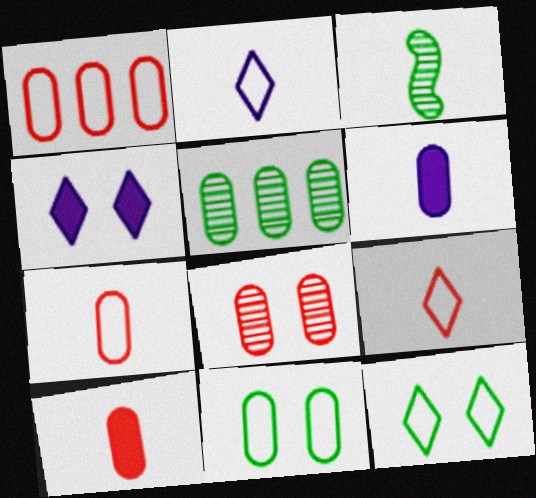[[1, 3, 4], 
[1, 8, 10], 
[2, 3, 10], 
[3, 6, 9]]